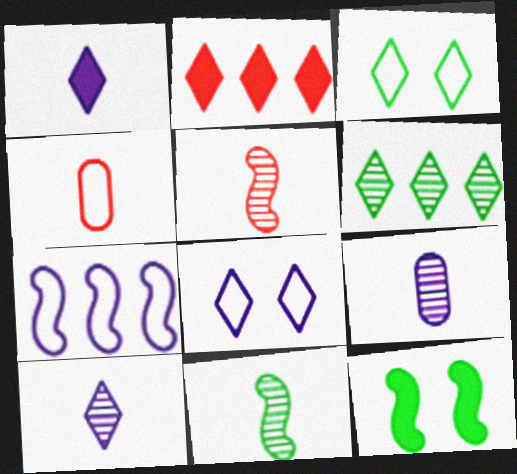[[1, 4, 11], 
[2, 3, 10], 
[3, 4, 7], 
[5, 7, 12]]